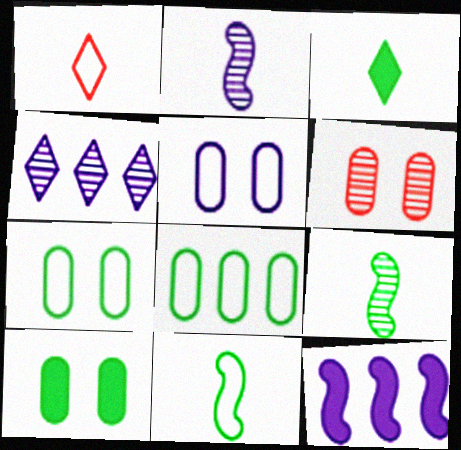[[4, 6, 9], 
[5, 6, 10]]